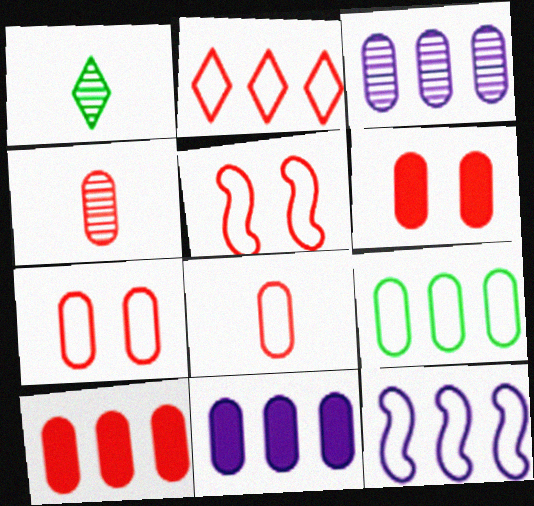[[1, 5, 11], 
[1, 6, 12], 
[2, 5, 8], 
[2, 9, 12], 
[3, 9, 10], 
[4, 7, 10]]